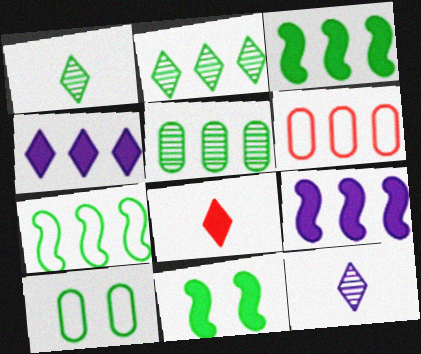[[1, 3, 10], 
[2, 6, 9], 
[6, 11, 12]]